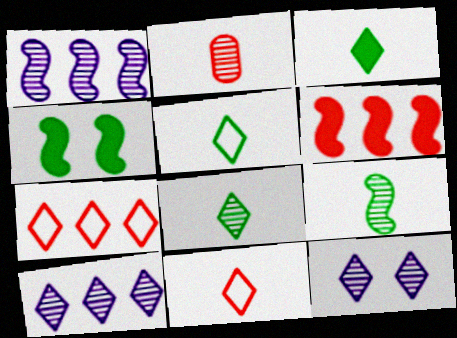[[3, 5, 8], 
[3, 7, 12]]